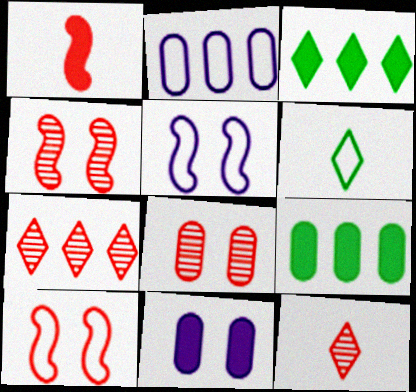[[1, 3, 11], 
[2, 6, 10], 
[5, 9, 12]]